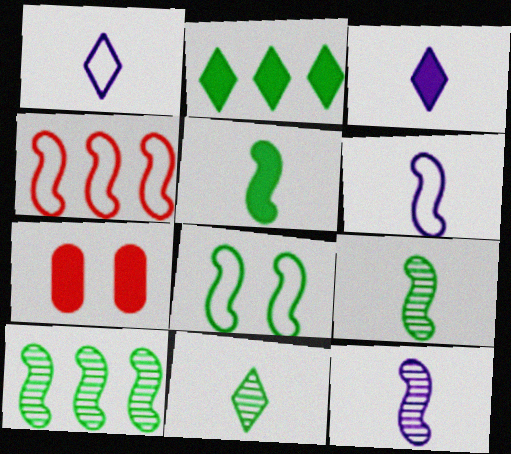[[1, 7, 10], 
[4, 6, 8], 
[5, 8, 10]]